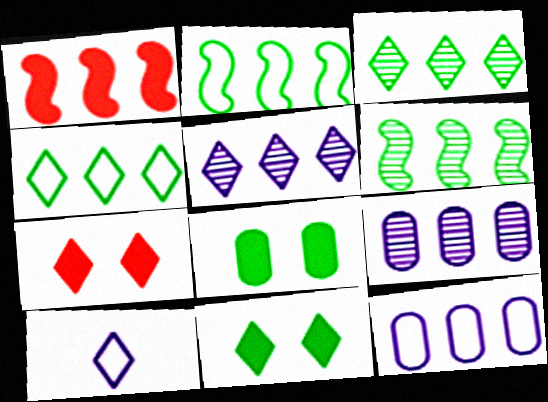[[1, 3, 12], 
[1, 4, 9], 
[3, 7, 10]]